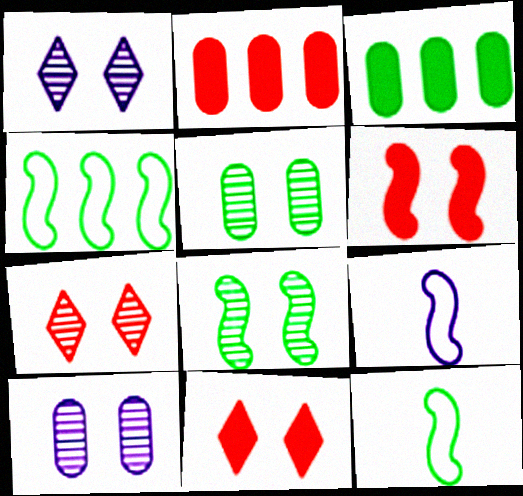[[1, 2, 12], 
[3, 7, 9], 
[7, 8, 10]]